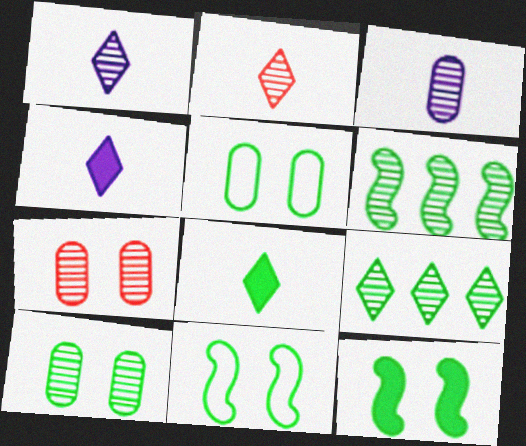[[1, 6, 7], 
[5, 6, 8]]